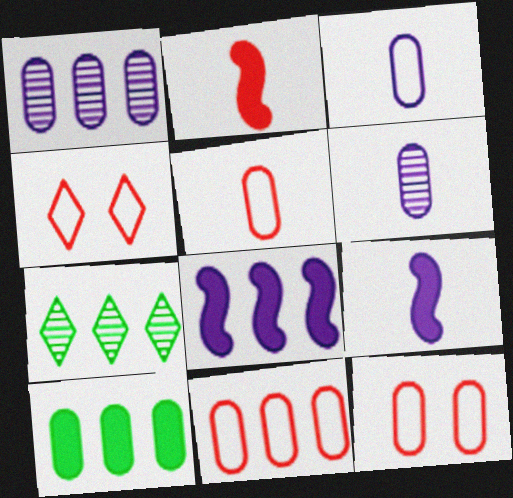[[1, 10, 11], 
[5, 11, 12], 
[6, 10, 12], 
[7, 8, 11], 
[7, 9, 12]]